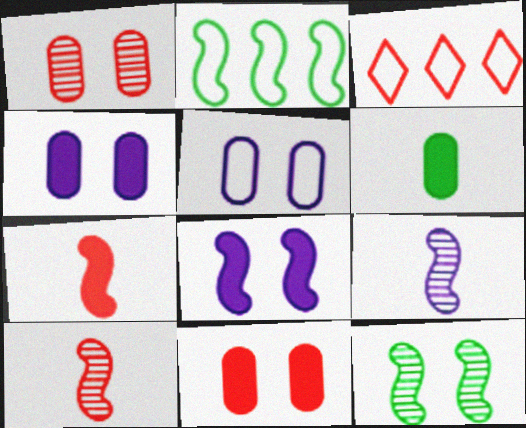[[1, 3, 7], 
[2, 8, 10], 
[3, 10, 11]]